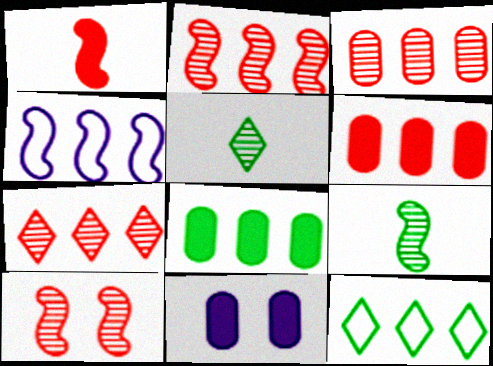[[2, 3, 7], 
[4, 7, 8]]